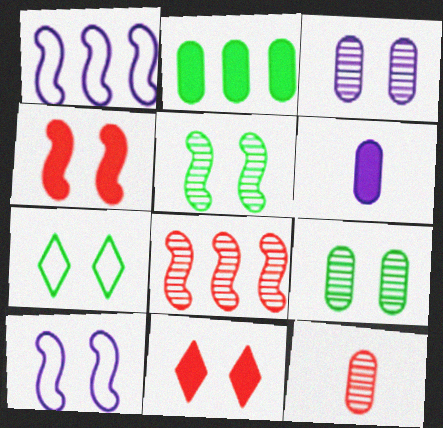[[3, 4, 7], 
[4, 5, 10], 
[6, 7, 8], 
[9, 10, 11]]